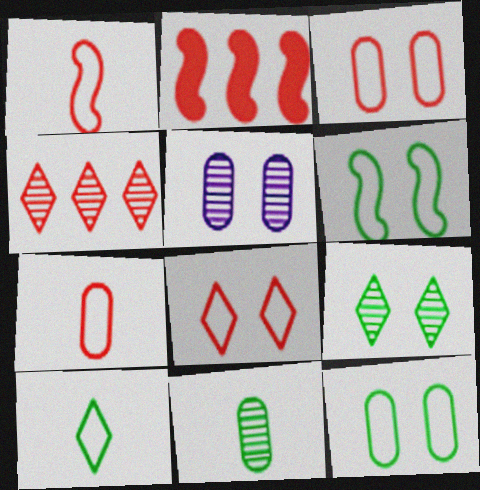[[2, 5, 10]]